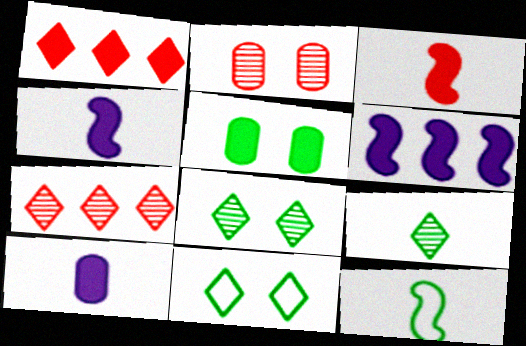[[1, 4, 5]]